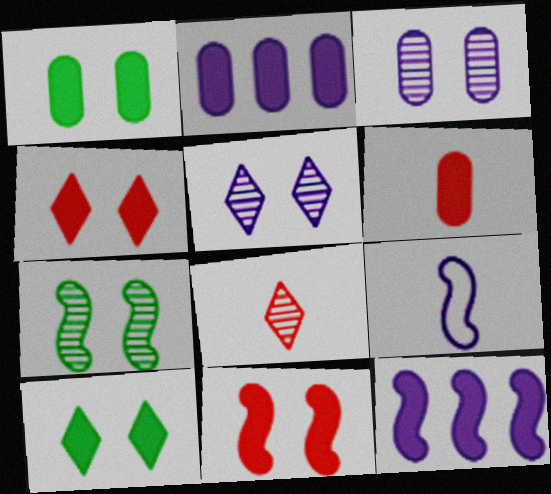[[1, 2, 6], 
[2, 5, 9], 
[6, 10, 12]]